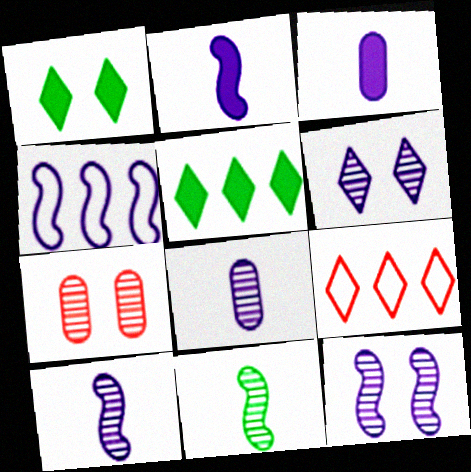[[2, 4, 12], 
[3, 4, 6]]